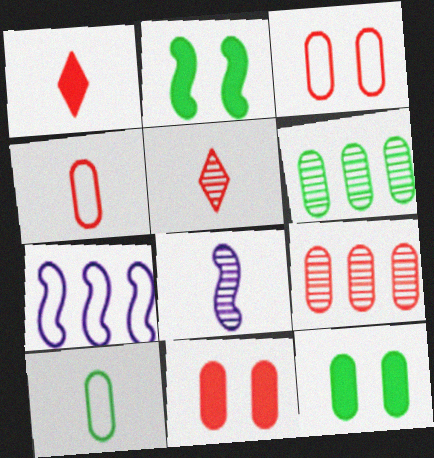[[1, 8, 10], 
[4, 9, 11], 
[5, 7, 12], 
[6, 10, 12]]